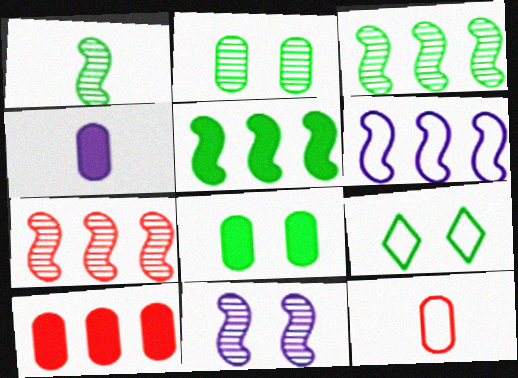[[1, 7, 11], 
[4, 7, 9], 
[4, 8, 10], 
[5, 6, 7], 
[6, 9, 12]]